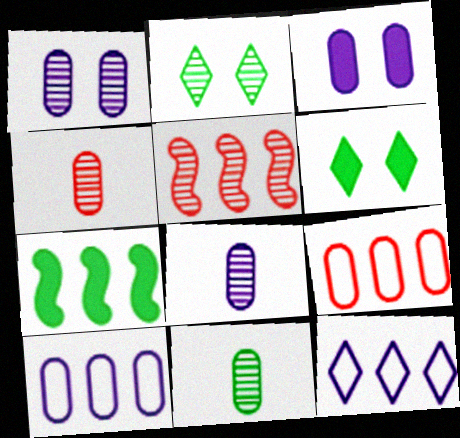[[2, 5, 8], 
[3, 8, 10], 
[3, 9, 11], 
[4, 8, 11]]